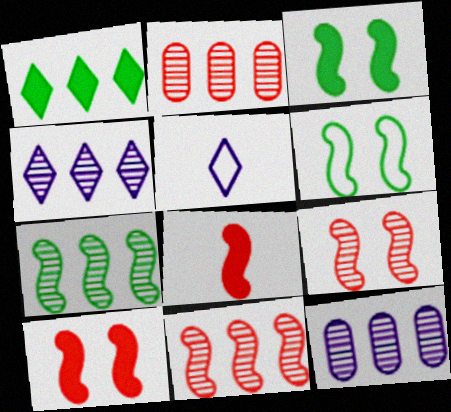[[2, 3, 5], 
[2, 4, 7]]